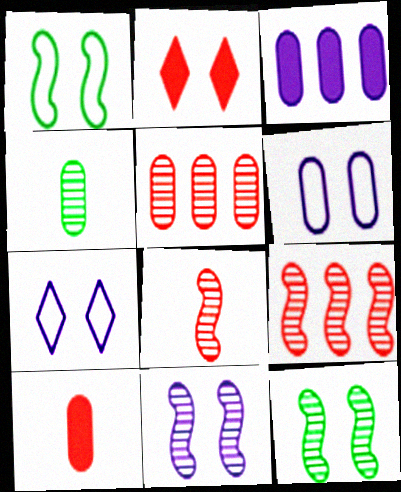[[2, 6, 12]]